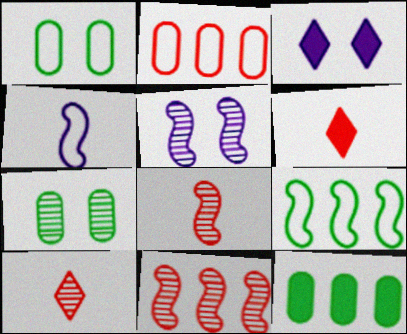[]